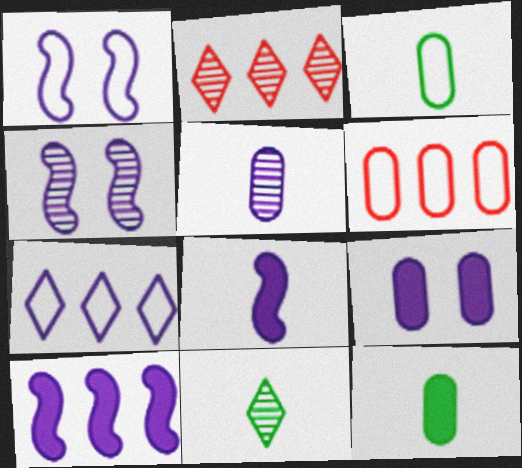[[1, 2, 12]]